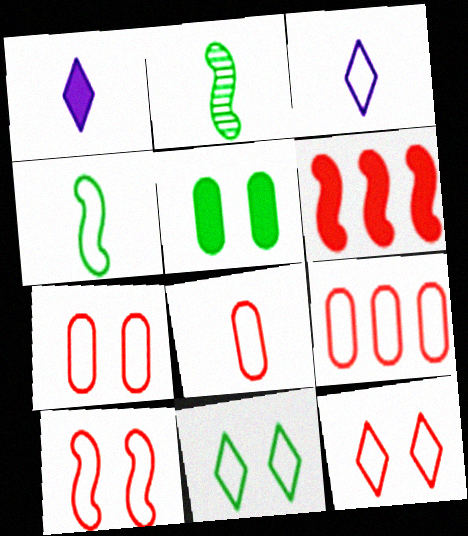[[1, 2, 8], 
[1, 5, 6], 
[3, 4, 8], 
[7, 8, 9], 
[7, 10, 12]]